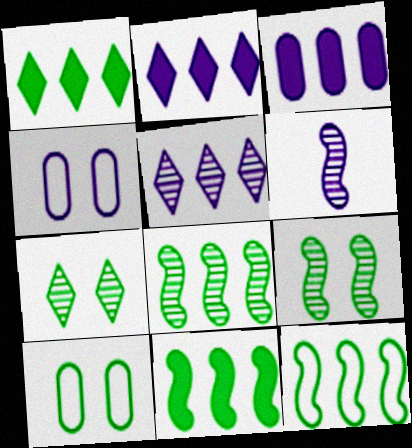[[2, 4, 6], 
[8, 11, 12]]